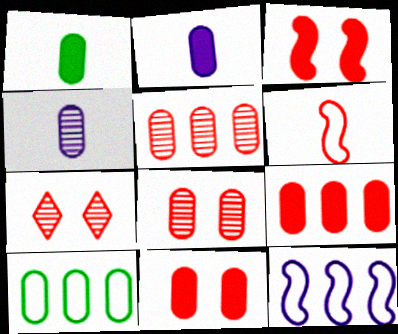[[1, 7, 12], 
[2, 8, 10], 
[4, 10, 11], 
[6, 7, 9]]